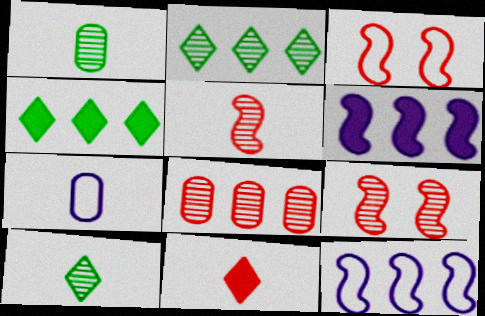[[3, 8, 11], 
[4, 7, 9], 
[4, 8, 12]]